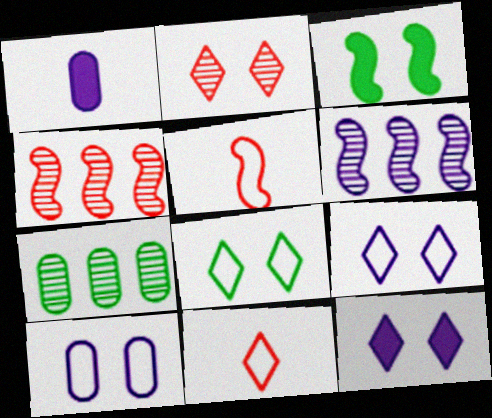[[1, 4, 8], 
[1, 6, 9], 
[2, 3, 10], 
[2, 8, 12], 
[3, 5, 6], 
[5, 7, 12]]